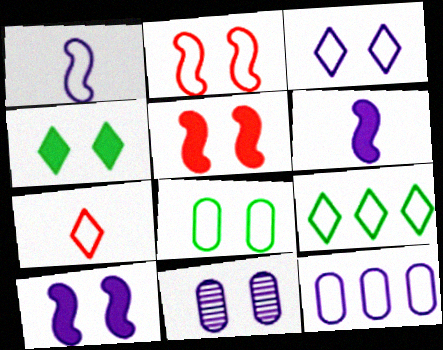[[1, 3, 12], 
[2, 3, 8], 
[2, 4, 11], 
[3, 7, 9], 
[3, 10, 11]]